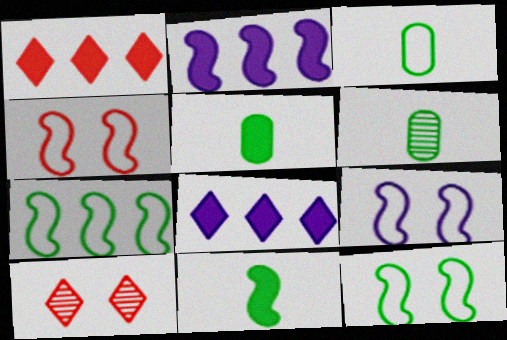[[1, 6, 9], 
[2, 3, 10], 
[3, 5, 6], 
[4, 6, 8], 
[4, 9, 12]]